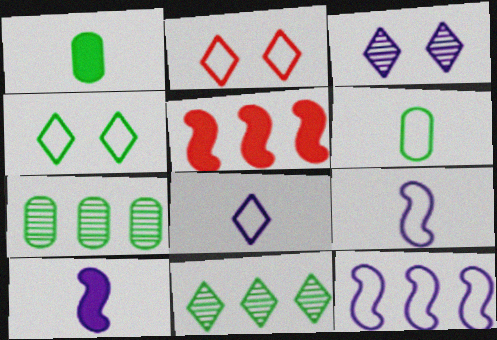[[2, 6, 12], 
[2, 7, 10], 
[3, 5, 6]]